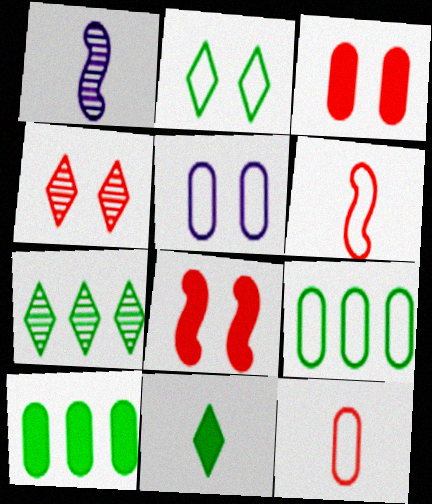[[1, 11, 12], 
[2, 7, 11], 
[5, 9, 12]]